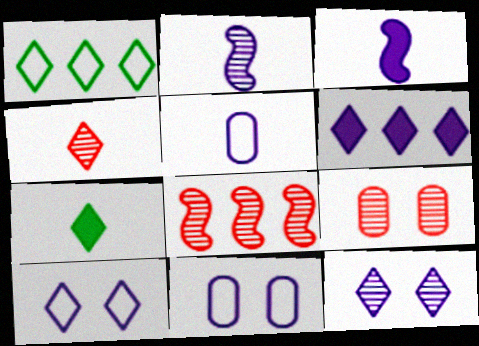[[1, 3, 9], 
[2, 6, 11], 
[4, 8, 9], 
[7, 8, 11]]